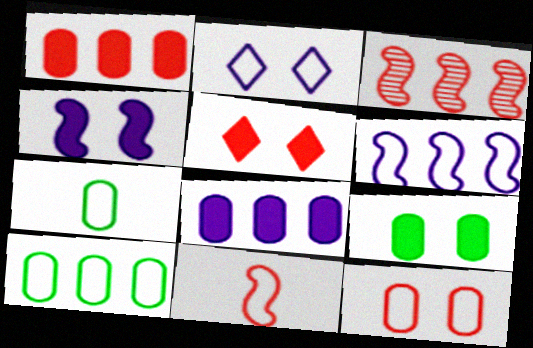[[2, 10, 11], 
[4, 5, 9]]